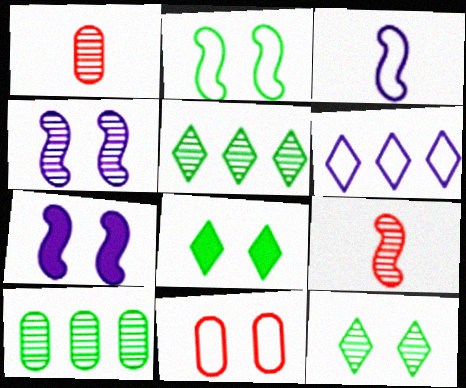[[1, 4, 5], 
[4, 8, 11], 
[7, 11, 12]]